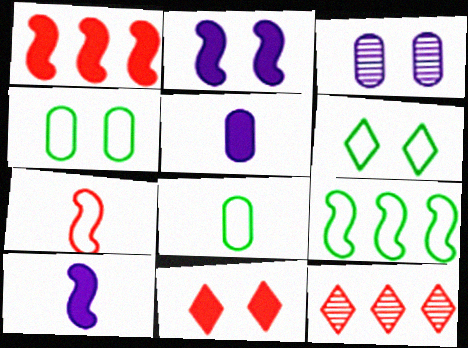[[2, 8, 12], 
[4, 10, 12], 
[6, 8, 9]]